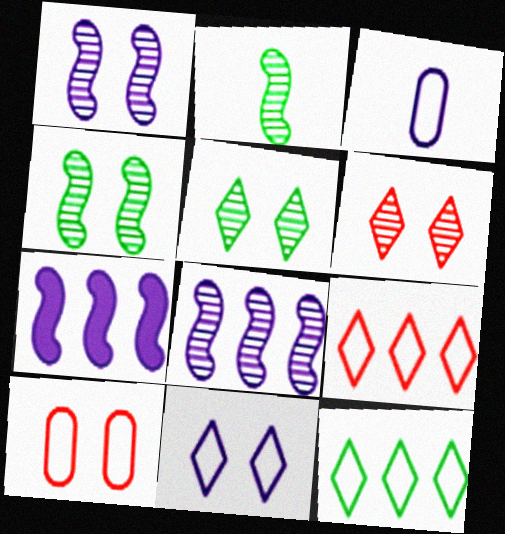[]